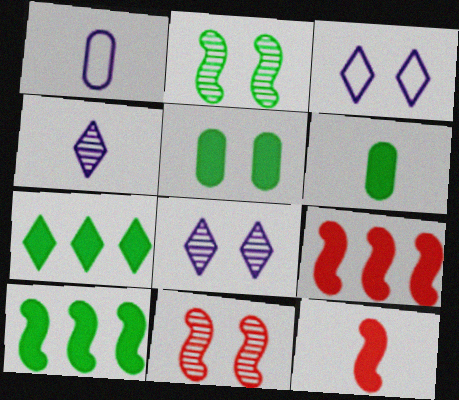[[1, 7, 11], 
[3, 5, 11]]